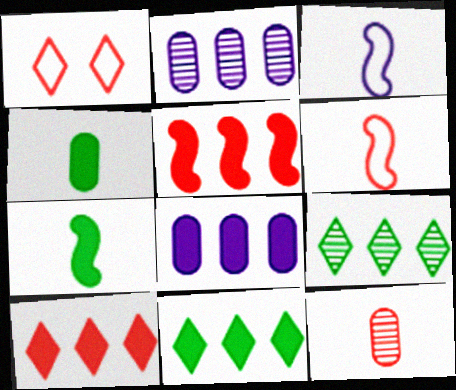[[1, 2, 7], 
[1, 5, 12], 
[5, 8, 11]]